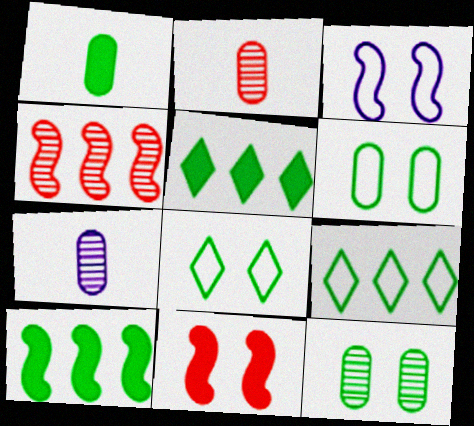[[2, 3, 5], 
[7, 9, 11]]